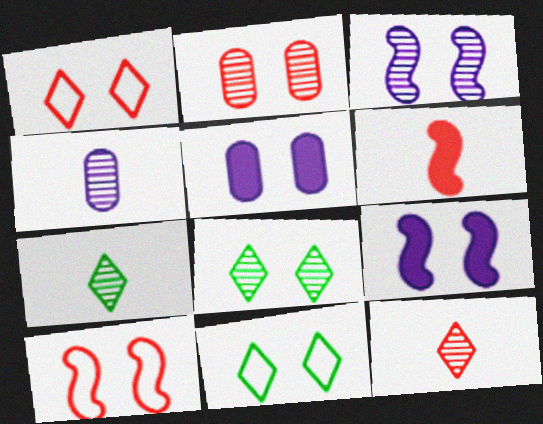[[2, 3, 8], 
[2, 9, 11], 
[5, 8, 10]]